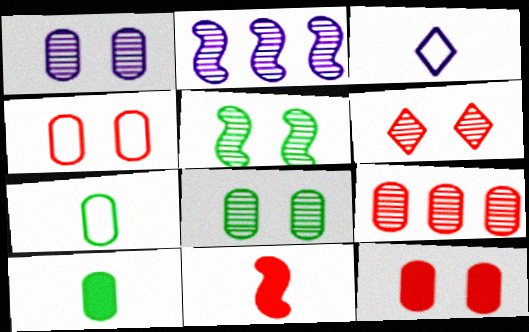[[1, 5, 6]]